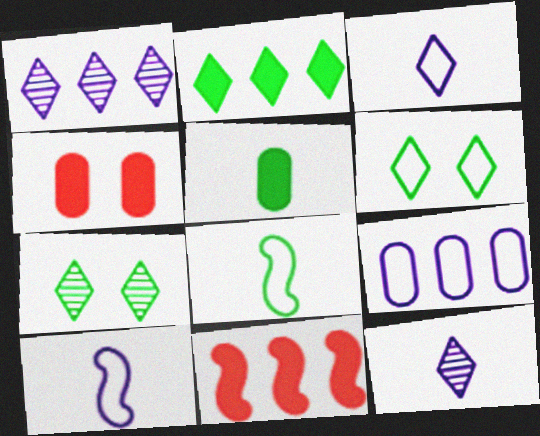[[1, 4, 8]]